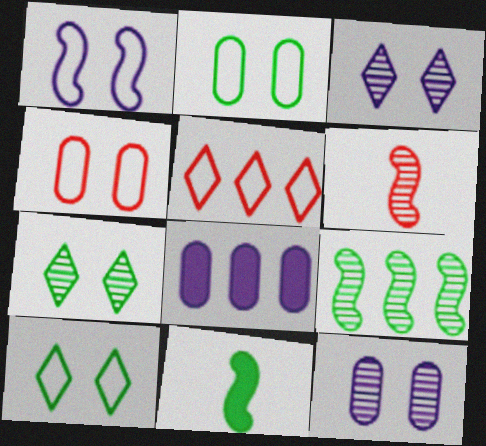[[1, 4, 10], 
[5, 8, 9], 
[5, 11, 12], 
[6, 8, 10]]